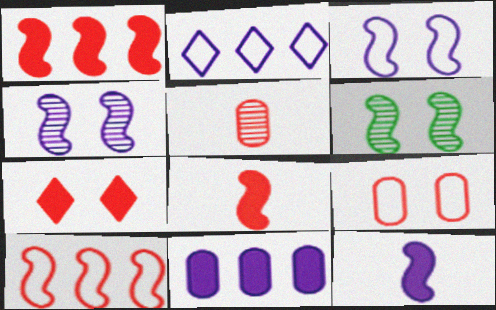[[5, 7, 10], 
[6, 10, 12]]